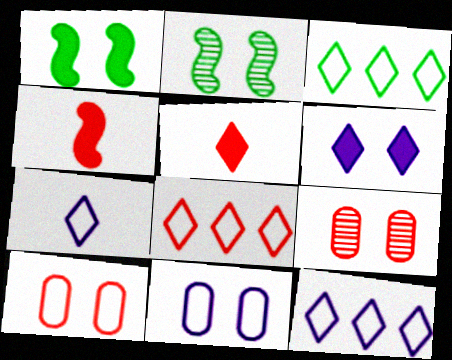[[2, 6, 10], 
[3, 8, 12], 
[4, 8, 9]]